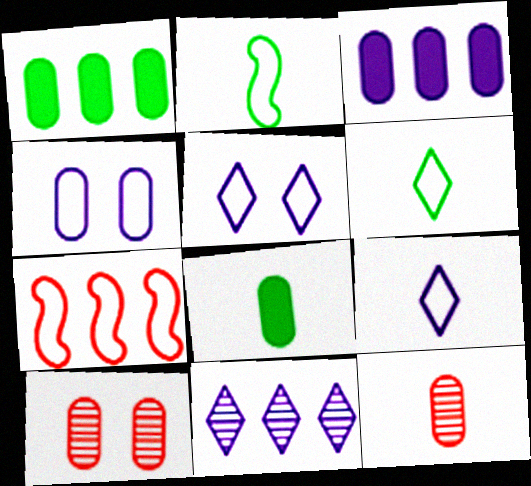[[1, 4, 12], 
[1, 7, 11], 
[4, 6, 7]]